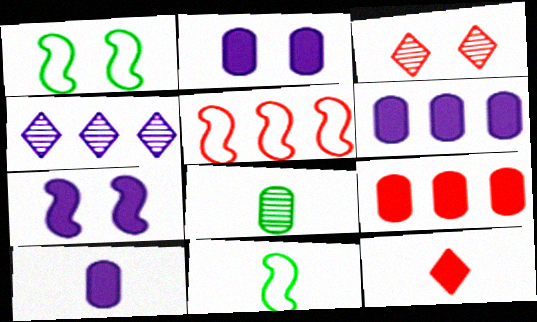[[1, 2, 3], 
[2, 6, 10], 
[3, 6, 11]]